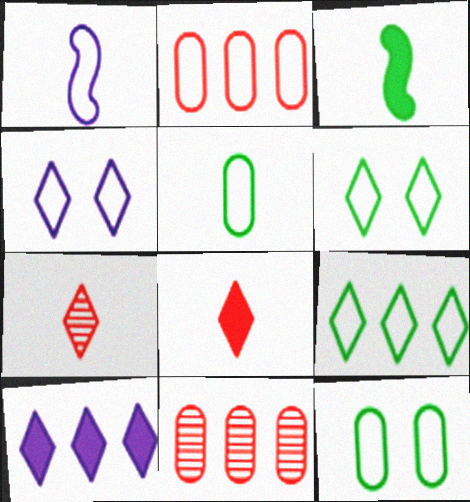[[1, 2, 6], 
[3, 4, 11], 
[6, 7, 10]]